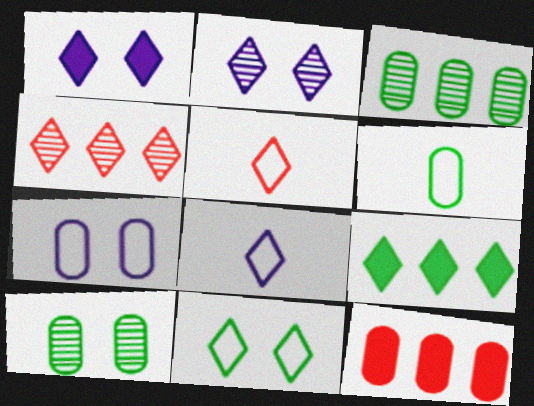[[2, 5, 9]]